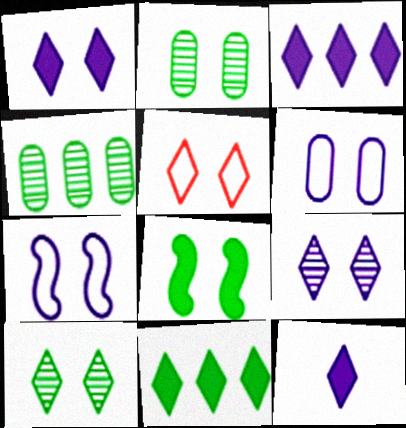[[1, 3, 12], 
[1, 5, 10]]